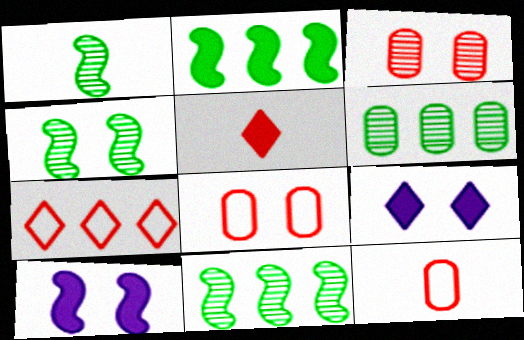[[1, 4, 11], 
[4, 8, 9], 
[9, 11, 12]]